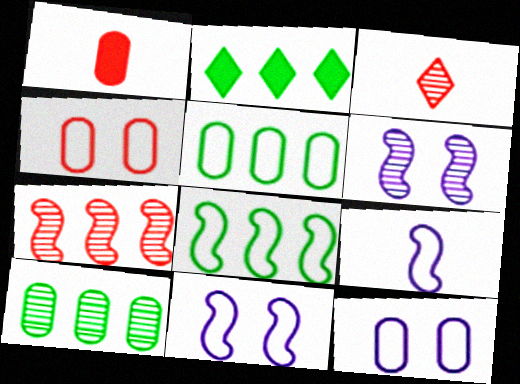[[1, 10, 12], 
[2, 8, 10], 
[3, 6, 10]]